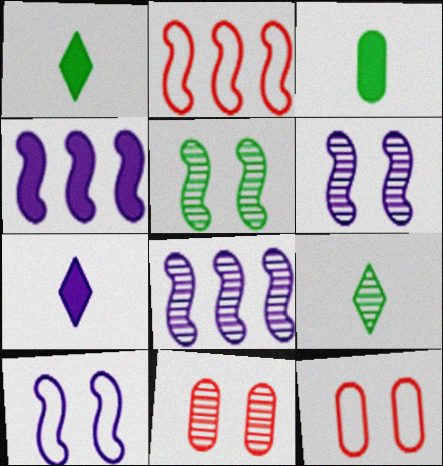[[1, 8, 12], 
[4, 9, 12], 
[8, 9, 11]]